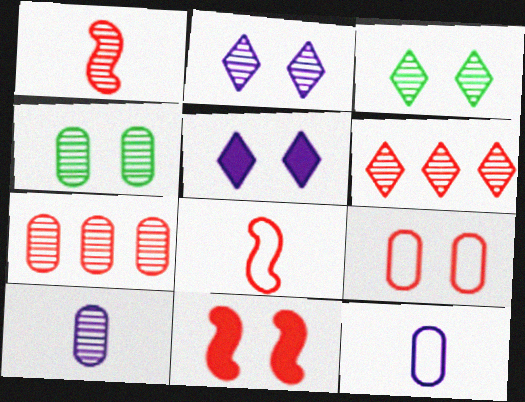[[4, 7, 10]]